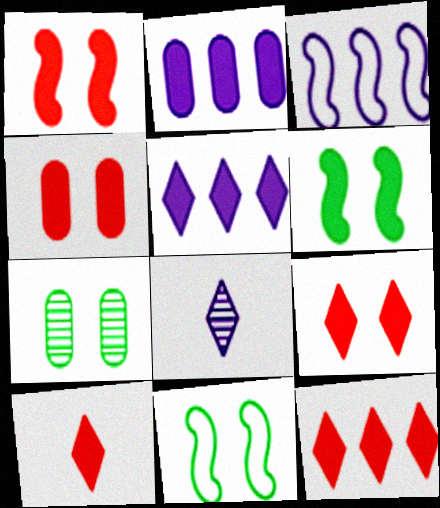[[1, 4, 9], 
[2, 6, 10], 
[3, 7, 10], 
[9, 10, 12]]